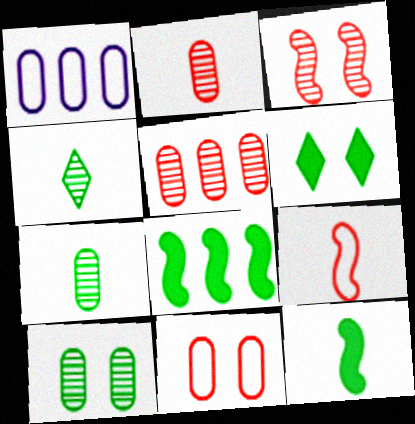[]